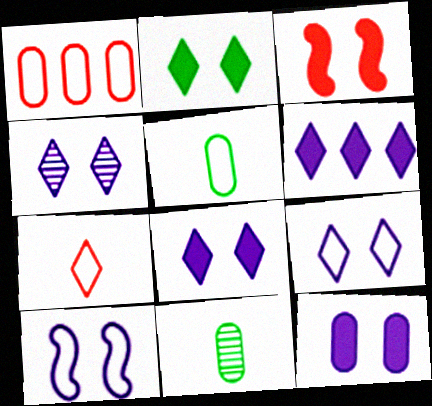[[1, 11, 12], 
[2, 3, 12], 
[4, 8, 9], 
[4, 10, 12]]